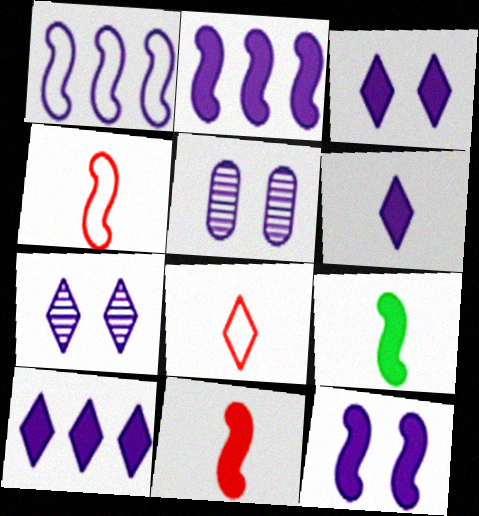[[1, 5, 6], 
[3, 6, 10]]